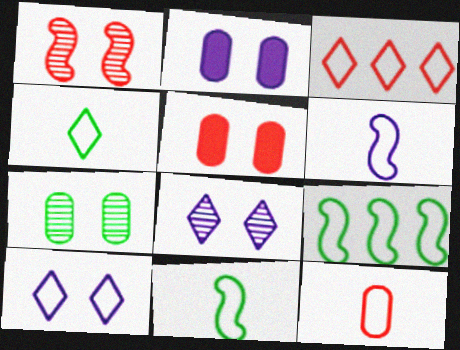[[1, 7, 8], 
[3, 4, 10], 
[4, 6, 12], 
[9, 10, 12]]